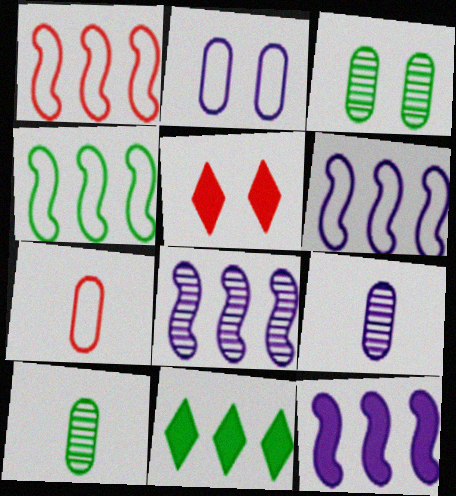[[1, 4, 6], 
[4, 5, 9], 
[5, 6, 10], 
[6, 8, 12]]